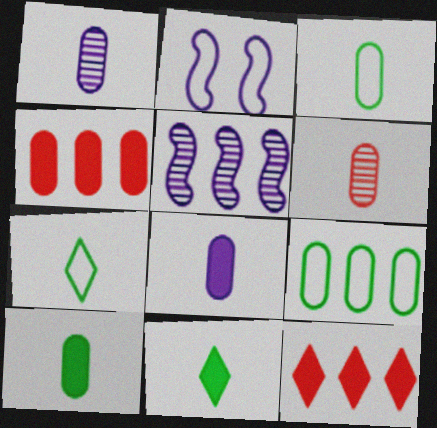[[3, 6, 8], 
[5, 9, 12]]